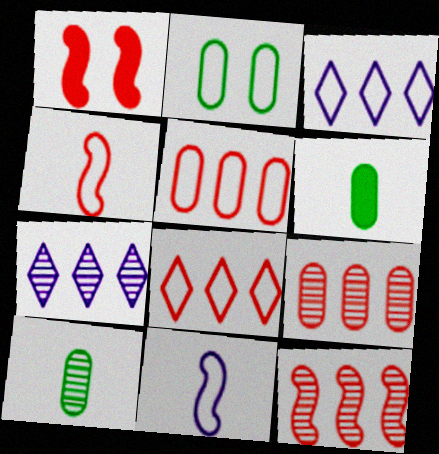[[1, 3, 10], 
[1, 4, 12], 
[2, 3, 4], 
[2, 8, 11]]